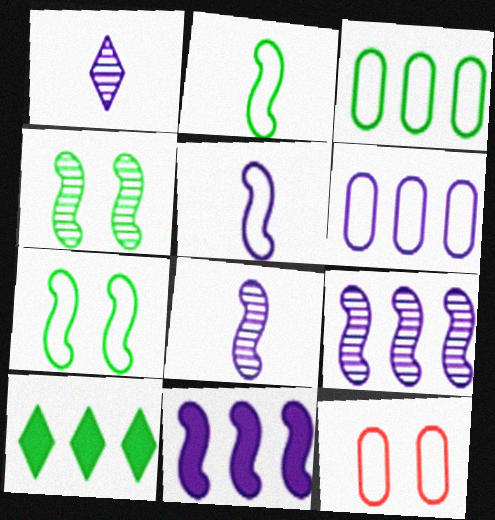[[8, 10, 12]]